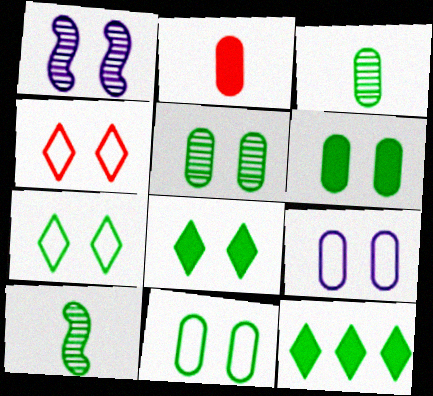[[1, 4, 6], 
[5, 6, 11], 
[10, 11, 12]]